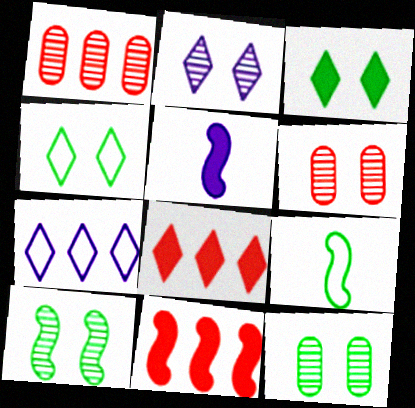[[1, 4, 5], 
[2, 6, 10]]